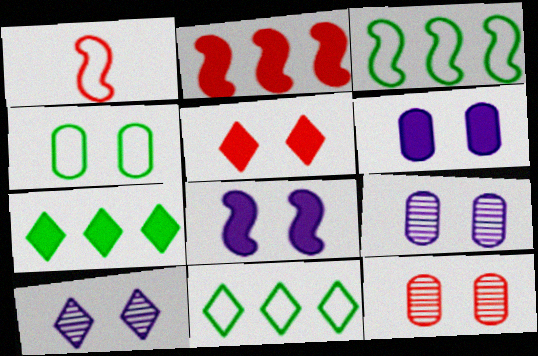[[1, 7, 9], 
[4, 6, 12]]